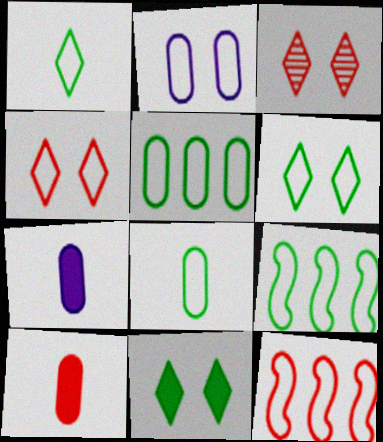[[1, 2, 12], 
[3, 7, 9], 
[3, 10, 12], 
[6, 8, 9]]